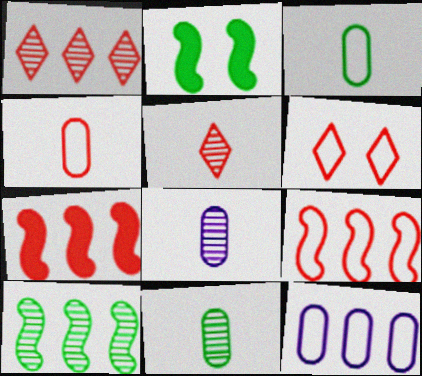[[2, 5, 12], 
[4, 6, 9]]